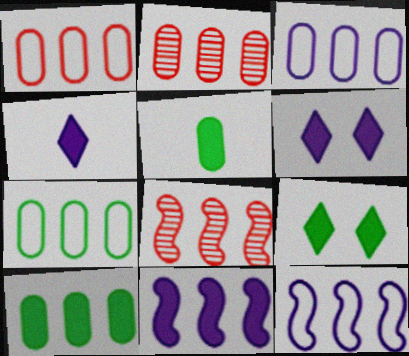[[1, 3, 7], 
[2, 3, 10]]